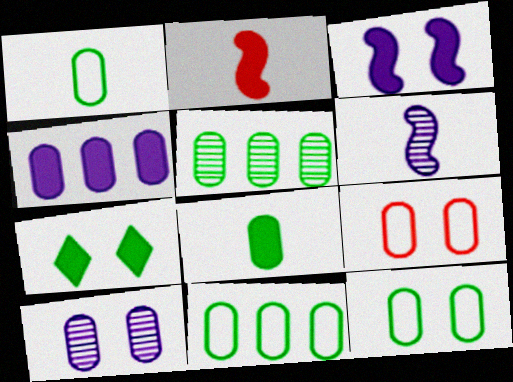[[1, 11, 12], 
[2, 4, 7], 
[5, 8, 12]]